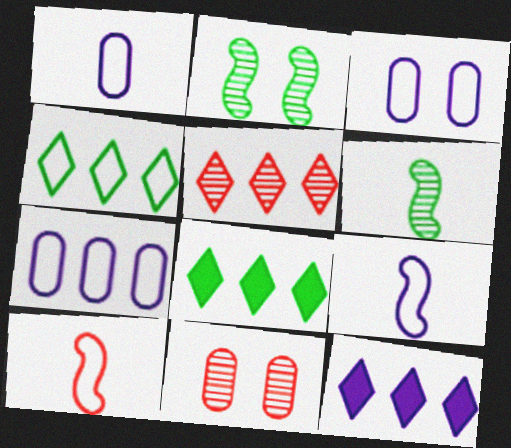[[1, 3, 7], 
[3, 4, 10], 
[4, 5, 12], 
[8, 9, 11]]